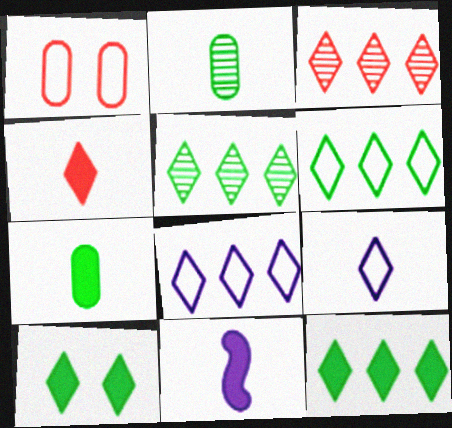[[1, 5, 11], 
[3, 8, 12], 
[3, 9, 10], 
[4, 7, 11], 
[5, 6, 12]]